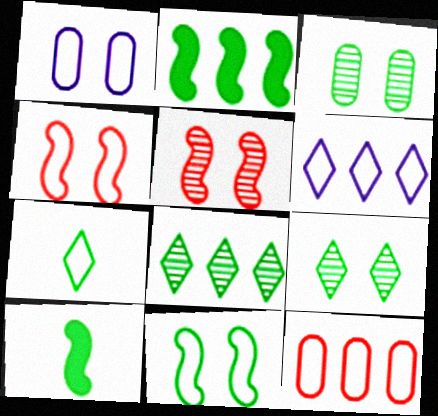[[2, 3, 7]]